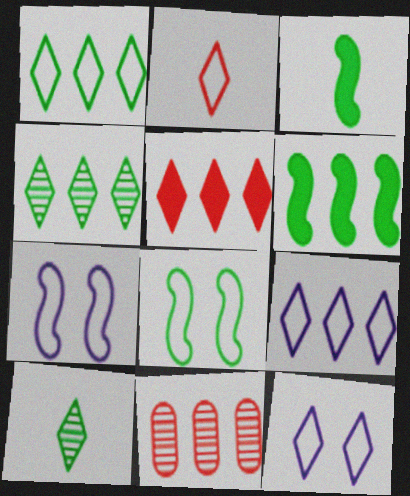[[1, 2, 12], 
[3, 11, 12], 
[4, 5, 9], 
[5, 10, 12], 
[6, 9, 11]]